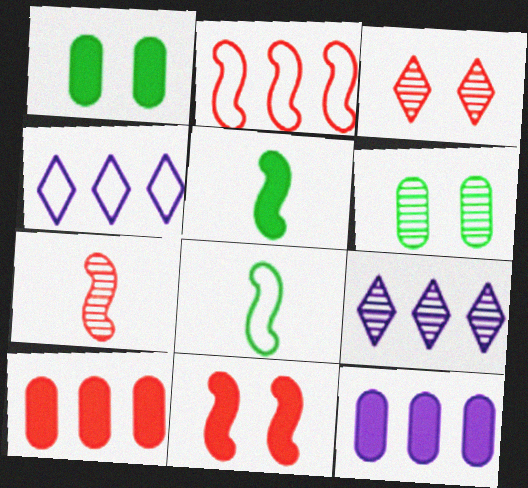[[1, 4, 7], 
[2, 7, 11], 
[3, 8, 12], 
[6, 7, 9]]